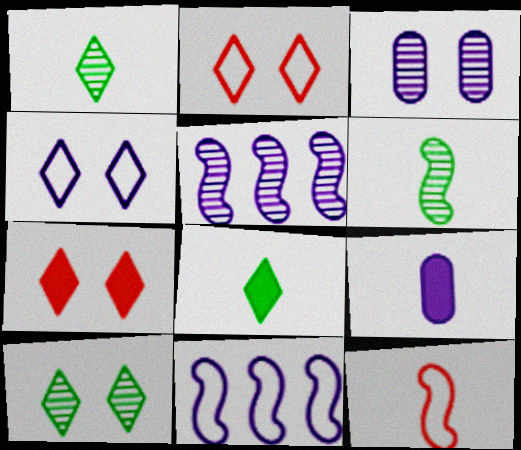[[1, 9, 12], 
[4, 5, 9], 
[4, 7, 10]]